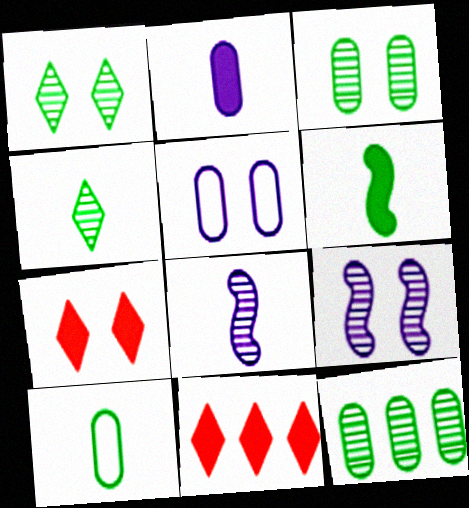[[4, 6, 10], 
[9, 10, 11]]